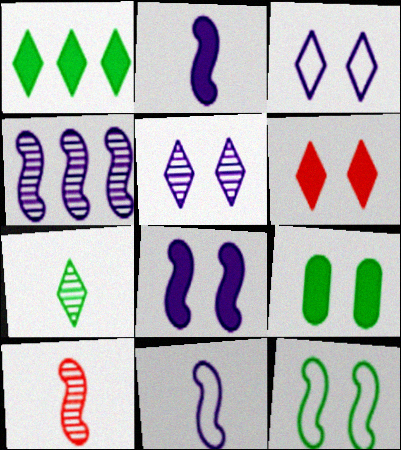[[4, 8, 11], 
[6, 8, 9]]